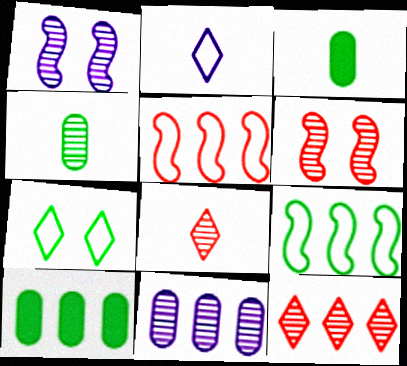[[1, 4, 12], 
[2, 6, 10]]